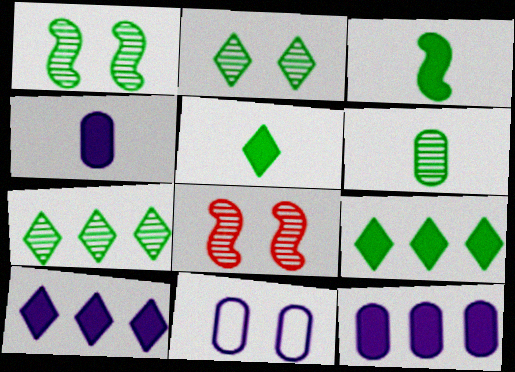[[1, 6, 7]]